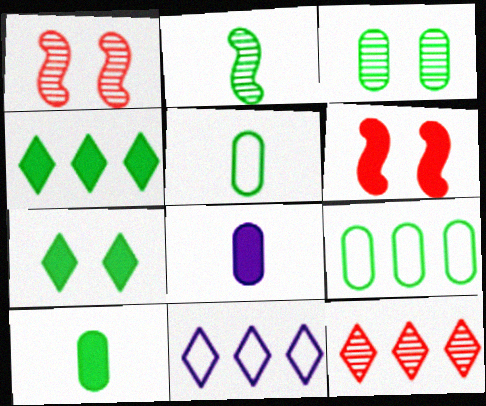[[1, 10, 11], 
[2, 7, 9], 
[3, 9, 10], 
[4, 6, 8], 
[4, 11, 12]]